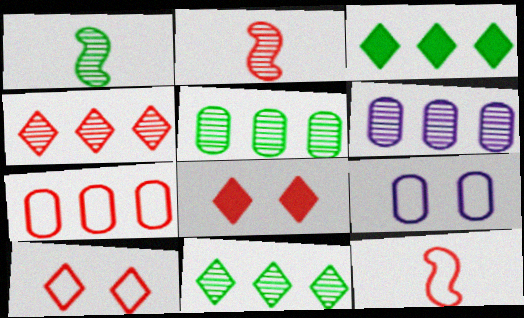[[2, 3, 9], 
[2, 7, 8], 
[7, 10, 12]]